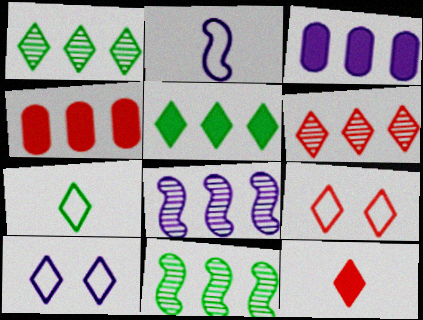[[1, 10, 12], 
[6, 9, 12]]